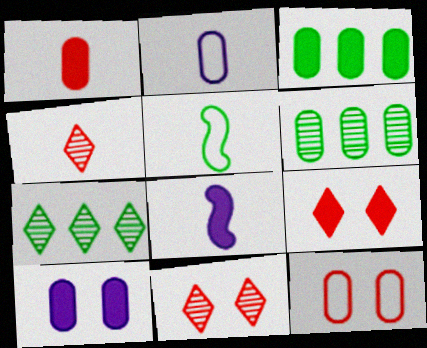[[1, 3, 10], 
[3, 8, 9], 
[7, 8, 12]]